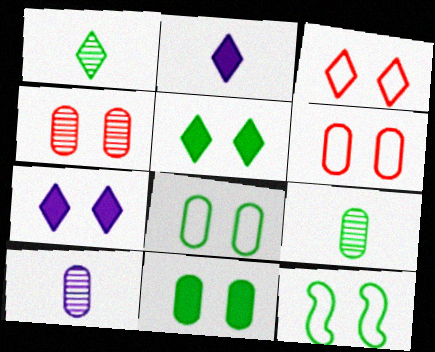[[4, 7, 12]]